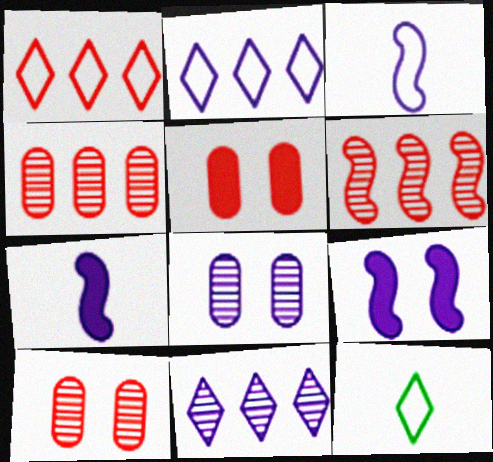[[2, 7, 8], 
[4, 9, 12]]